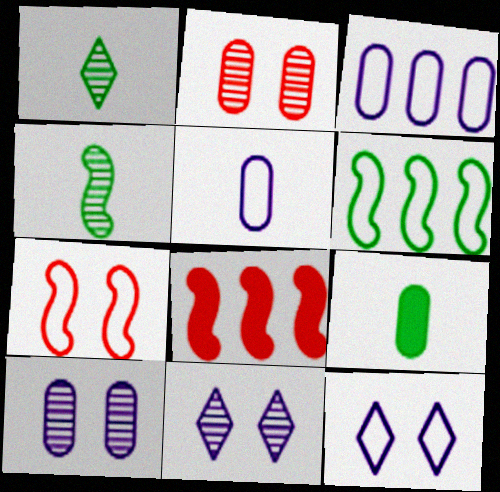[[2, 3, 9]]